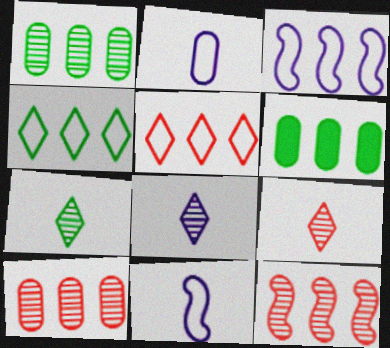[[7, 8, 9]]